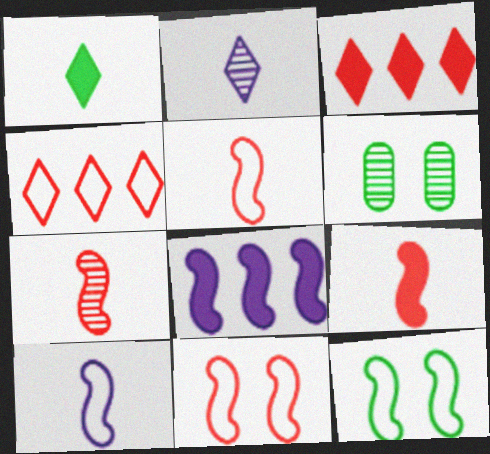[[3, 6, 10], 
[5, 7, 9], 
[7, 8, 12]]